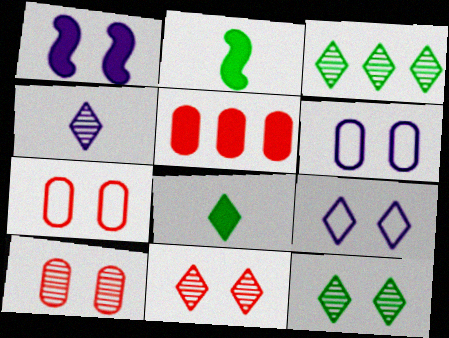[[1, 5, 8], 
[1, 7, 12], 
[3, 4, 11]]